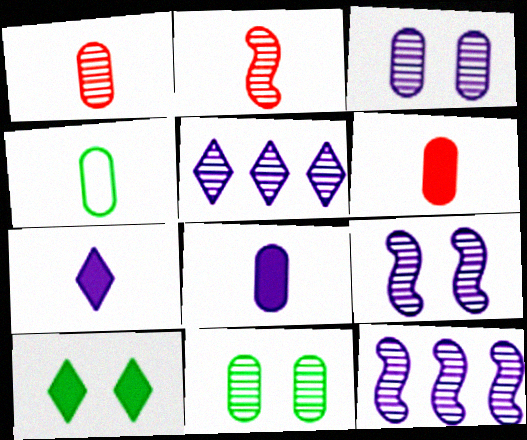[[1, 4, 8], 
[2, 4, 7], 
[2, 5, 11]]